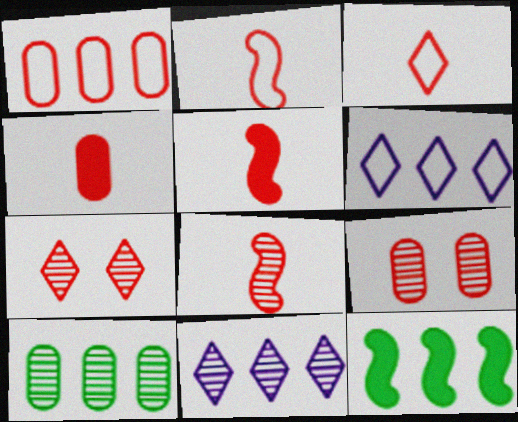[[1, 4, 9], 
[1, 5, 7], 
[1, 11, 12], 
[2, 5, 8], 
[3, 4, 8]]